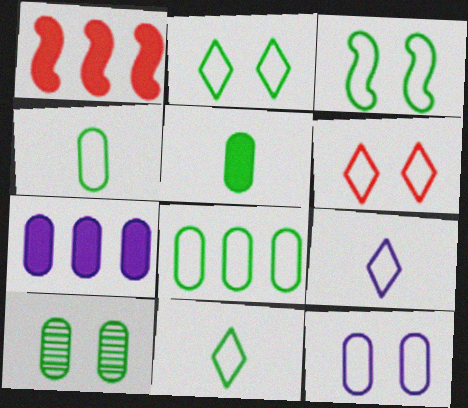[[1, 9, 10], 
[3, 6, 12], 
[3, 8, 11], 
[5, 8, 10]]